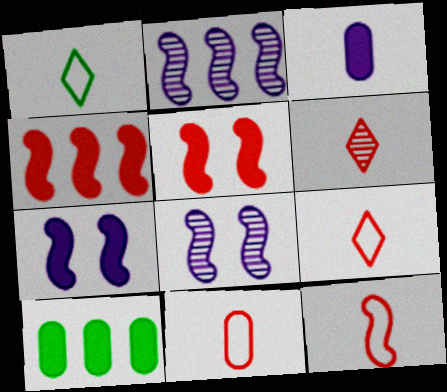[[8, 9, 10], 
[9, 11, 12]]